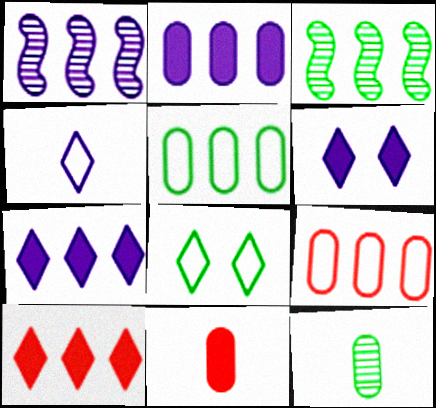[[1, 5, 10], 
[1, 8, 11], 
[3, 7, 9]]